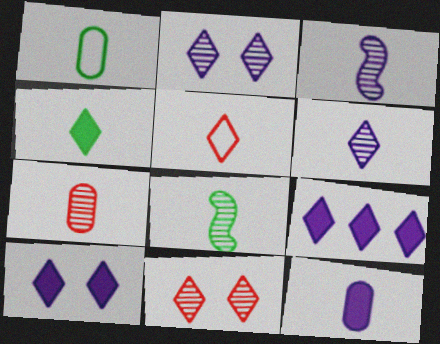[[1, 4, 8], 
[1, 7, 12], 
[4, 5, 6], 
[5, 8, 12], 
[6, 7, 8]]